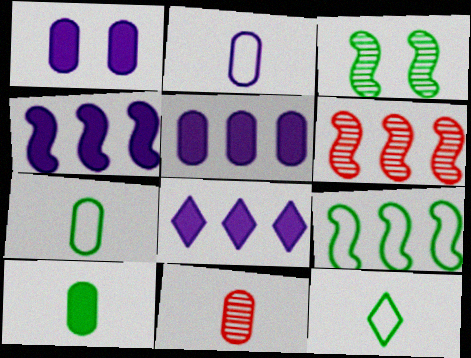[[1, 6, 12], 
[2, 10, 11], 
[4, 5, 8], 
[4, 6, 9]]